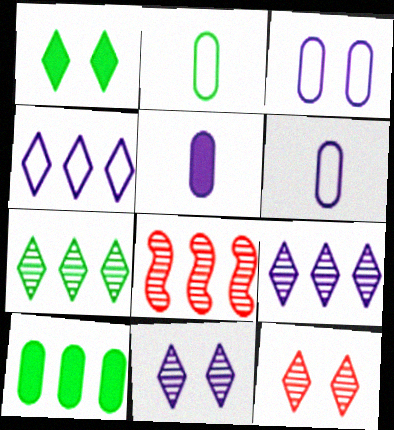[[1, 6, 8], 
[4, 8, 10]]